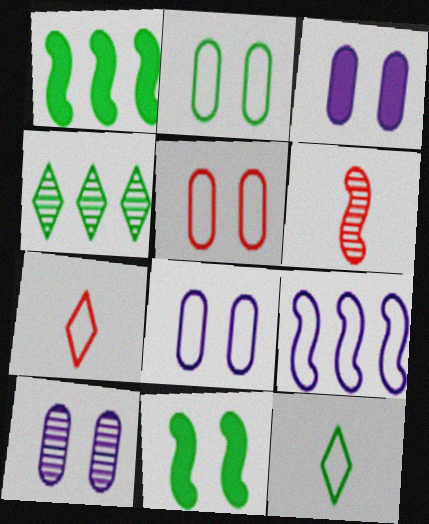[[1, 7, 10], 
[2, 5, 8], 
[2, 7, 9], 
[3, 8, 10], 
[4, 6, 10], 
[5, 9, 12], 
[6, 9, 11]]